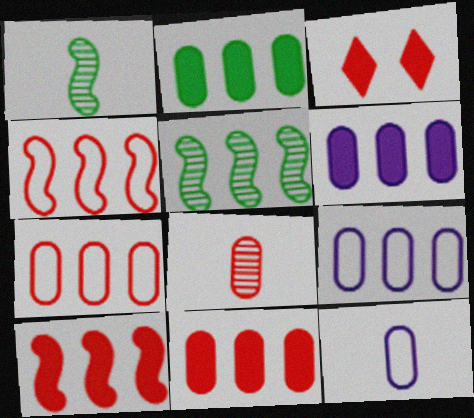[[1, 3, 9], 
[2, 6, 11], 
[3, 4, 8], 
[3, 5, 12]]